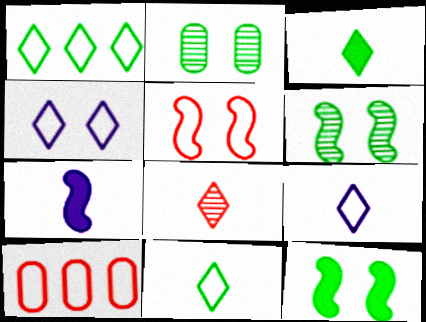[[3, 8, 9]]